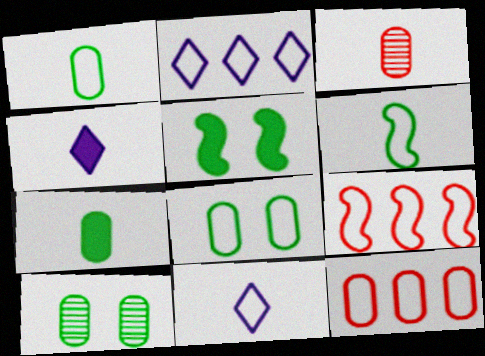[[2, 3, 5], 
[3, 4, 6], 
[4, 9, 10], 
[8, 9, 11]]